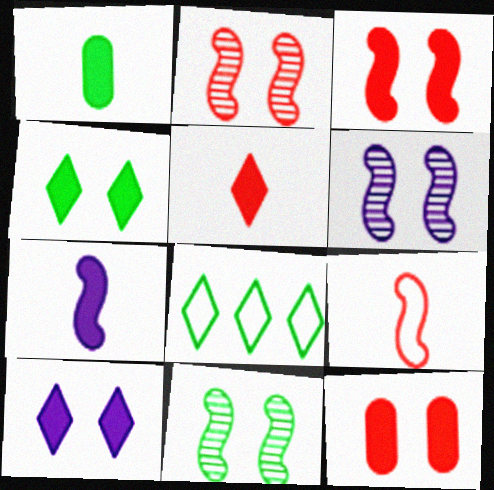[[1, 5, 7], 
[1, 8, 11], 
[2, 6, 11]]